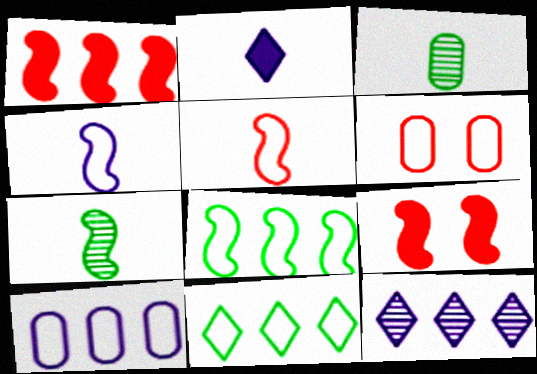[[2, 3, 5], 
[4, 6, 11]]